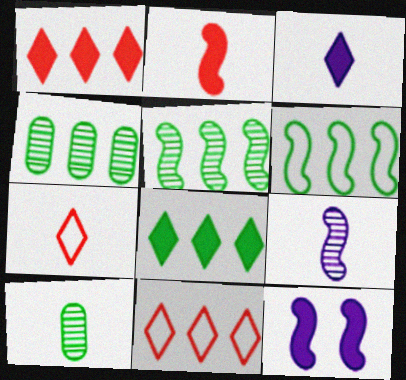[[4, 6, 8], 
[4, 7, 12], 
[10, 11, 12]]